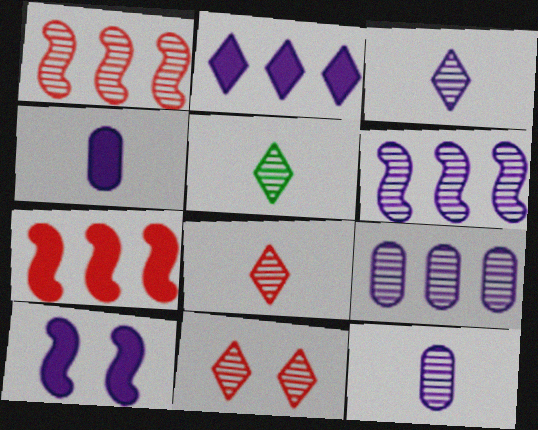[[2, 4, 10], 
[3, 5, 8]]